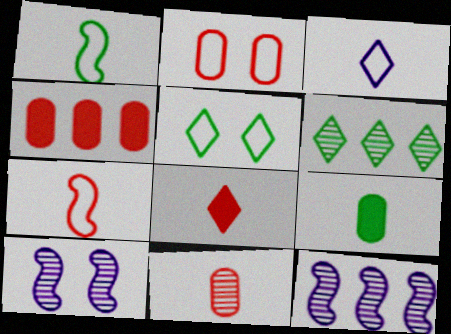[[2, 4, 11], 
[6, 10, 11], 
[7, 8, 11]]